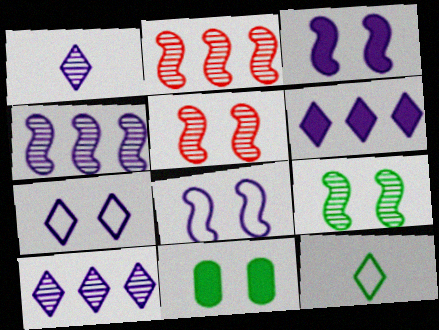[[1, 6, 7], 
[5, 7, 11]]